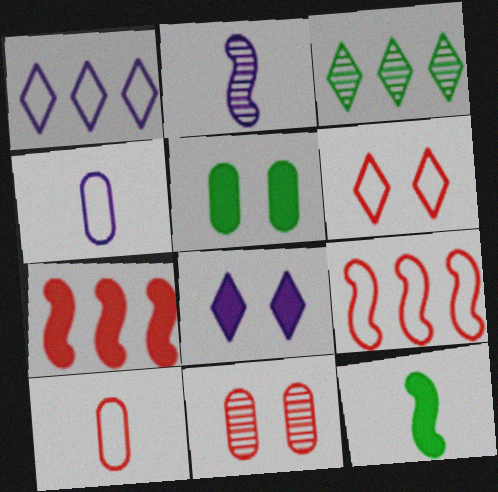[[1, 11, 12], 
[2, 3, 11], 
[6, 9, 10]]